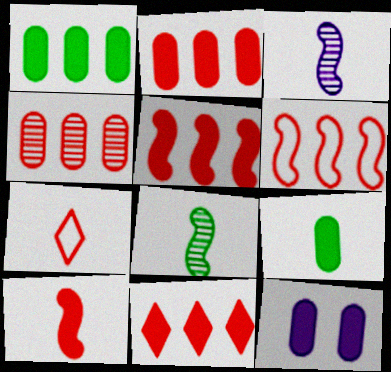[[2, 5, 11], 
[2, 9, 12], 
[3, 7, 9], 
[4, 6, 11]]